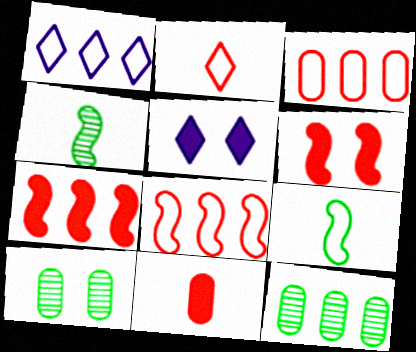[[1, 7, 12], 
[3, 4, 5]]